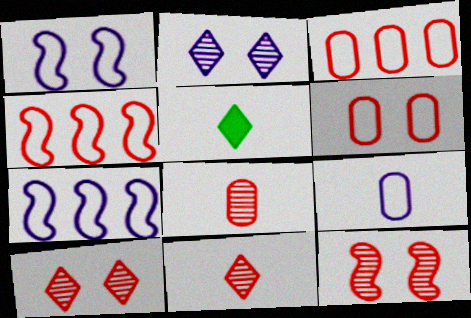[]